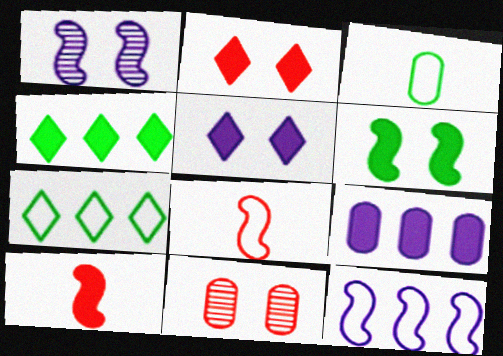[[3, 9, 11]]